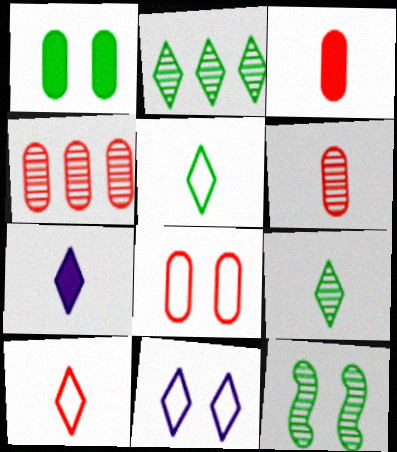[[3, 4, 8], 
[7, 9, 10]]